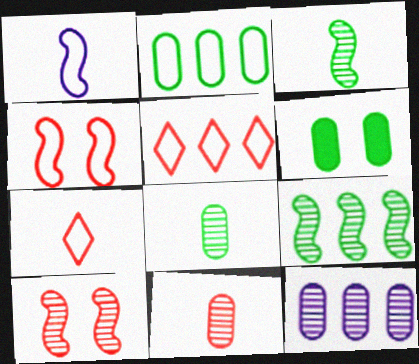[[2, 6, 8]]